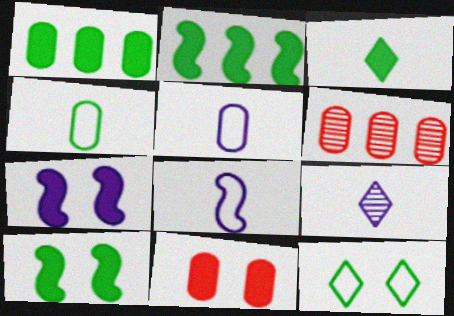[[1, 3, 10]]